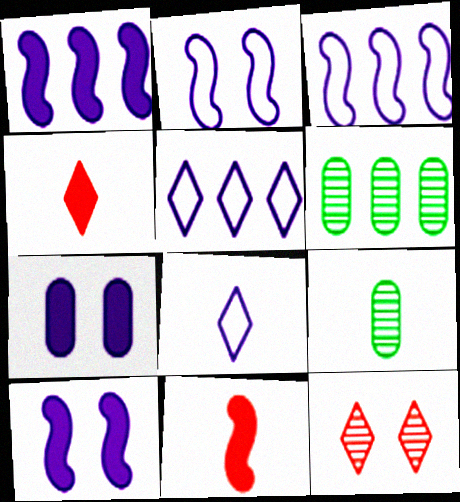[[2, 4, 6], 
[8, 9, 11]]